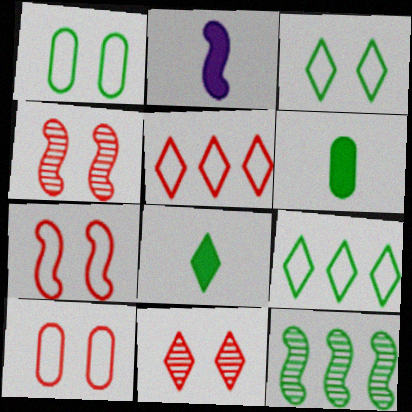[[1, 8, 12], 
[2, 7, 12], 
[3, 6, 12]]